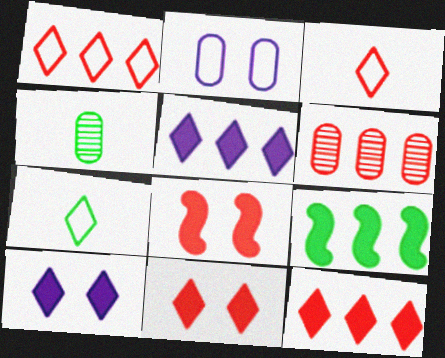[[3, 6, 8]]